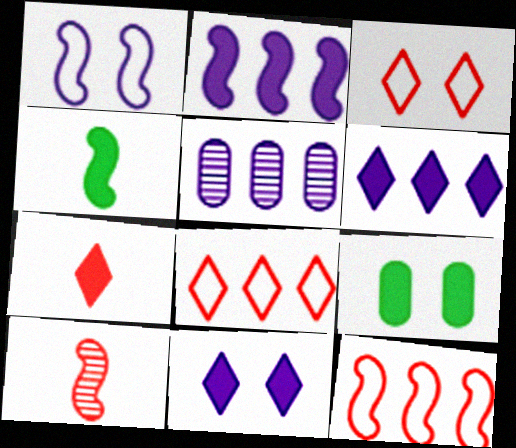[[2, 7, 9], 
[3, 4, 5]]